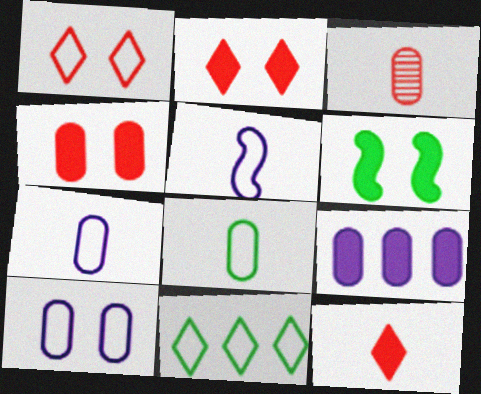[[6, 9, 12]]